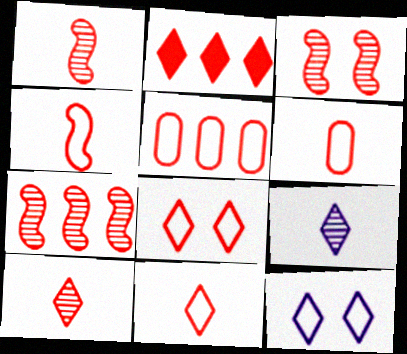[[1, 3, 7], 
[2, 3, 6], 
[2, 5, 7], 
[2, 8, 10], 
[4, 5, 8], 
[4, 6, 11]]